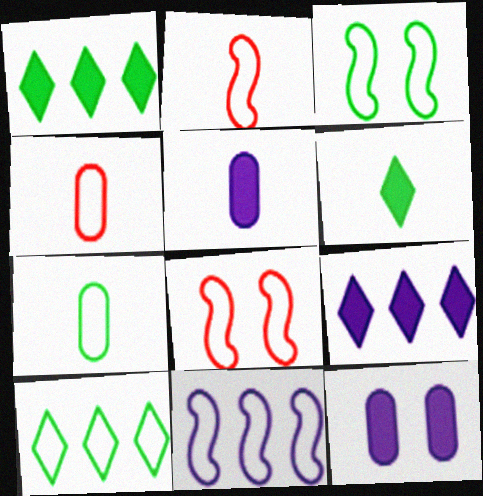[[2, 3, 11], 
[3, 7, 10]]